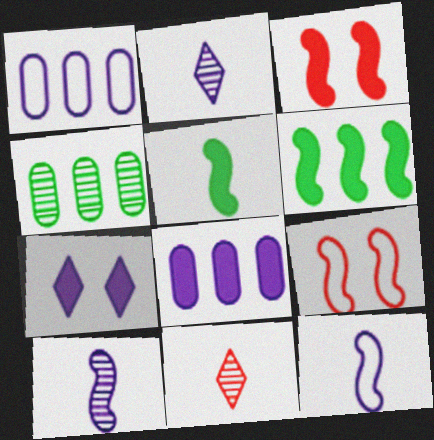[[1, 7, 10], 
[6, 9, 10]]